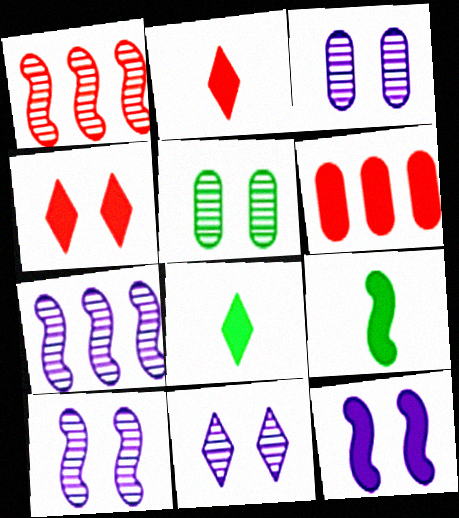[[3, 10, 11], 
[6, 8, 12]]